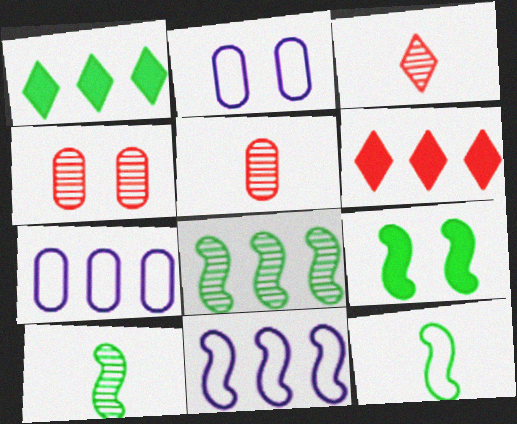[[2, 6, 10], 
[3, 7, 9], 
[6, 7, 8], 
[8, 9, 12]]